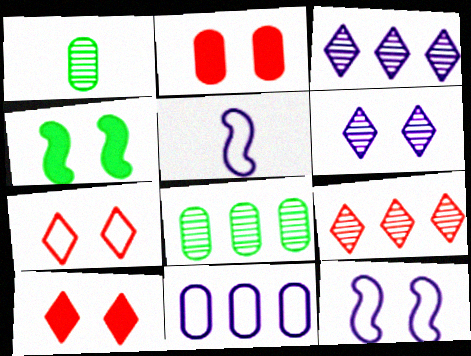[[1, 2, 11], 
[5, 8, 10]]